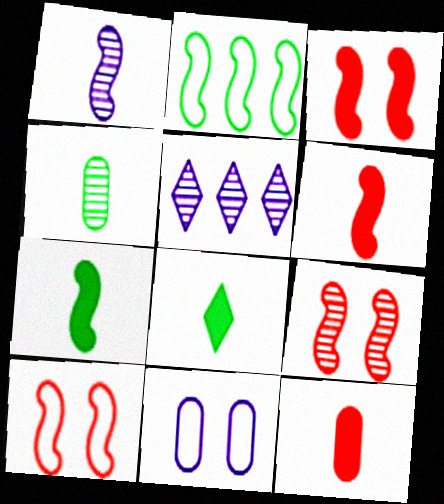[[1, 2, 3], 
[3, 9, 10], 
[4, 5, 9]]